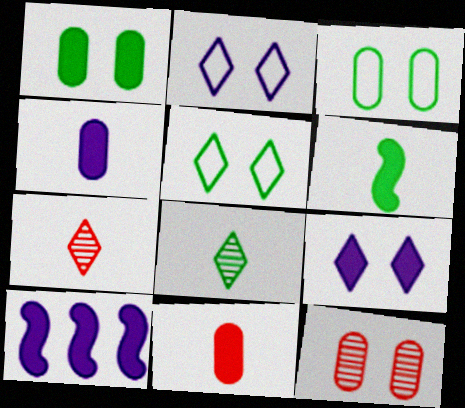[[3, 7, 10], 
[4, 9, 10]]